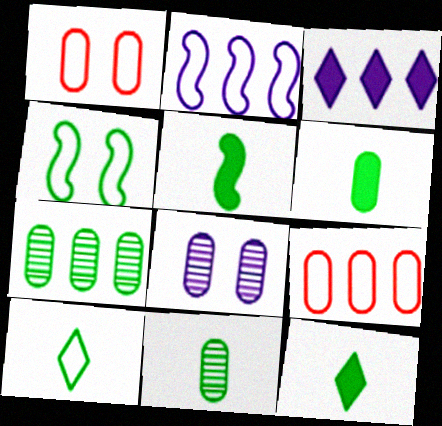[[1, 2, 10], 
[4, 7, 12], 
[5, 6, 12], 
[5, 10, 11], 
[6, 8, 9]]